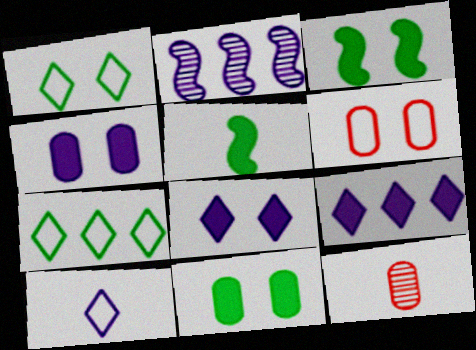[[2, 4, 10], 
[5, 10, 12]]